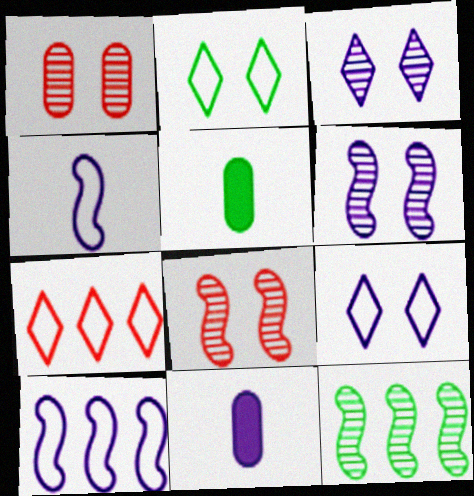[[2, 5, 12], 
[3, 10, 11], 
[5, 6, 7]]